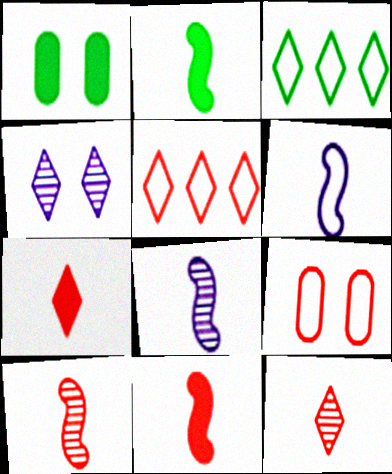[[1, 5, 8], 
[2, 6, 10], 
[3, 4, 7], 
[3, 6, 9]]